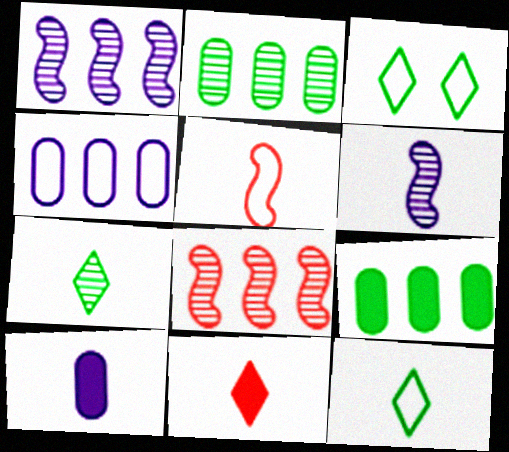[[3, 4, 5], 
[3, 8, 10], 
[5, 7, 10]]